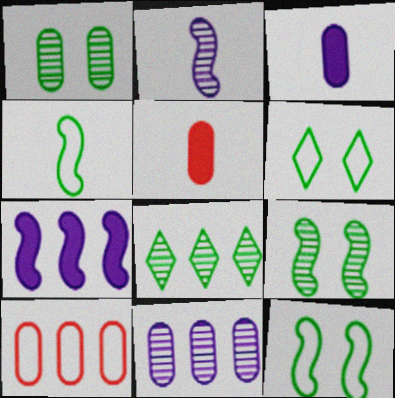[[1, 3, 10], 
[7, 8, 10]]